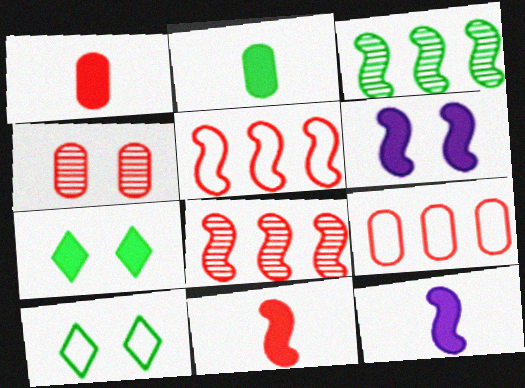[[1, 4, 9], 
[2, 3, 10], 
[4, 6, 10]]